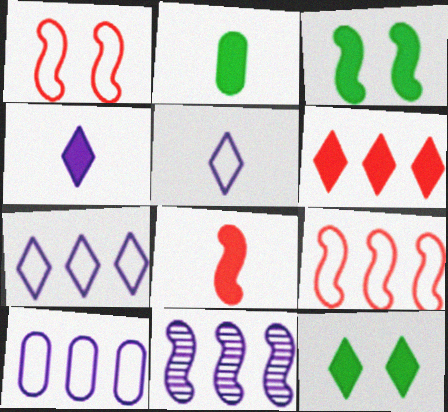[[2, 4, 8], 
[4, 6, 12]]